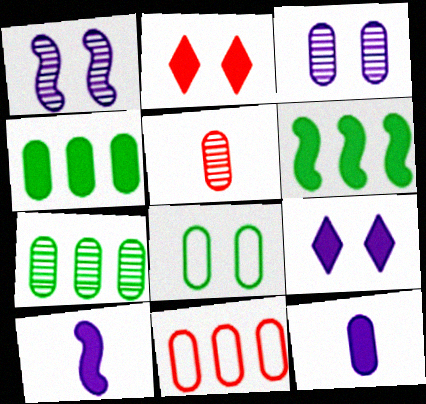[[1, 2, 8], 
[2, 4, 10], 
[2, 6, 12], 
[3, 5, 7]]